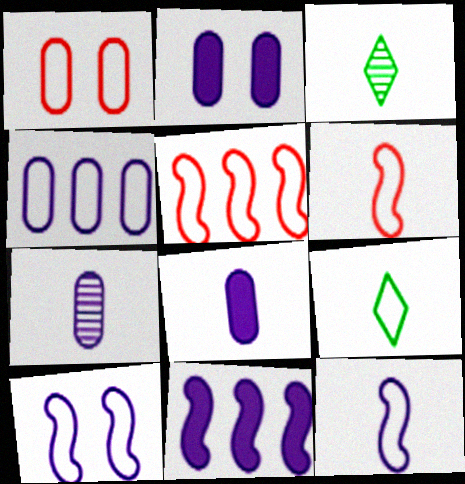[[1, 3, 11], 
[2, 3, 5], 
[2, 4, 7], 
[3, 6, 8]]